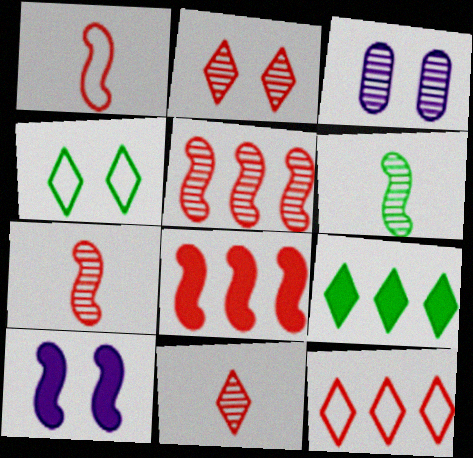[[1, 3, 9]]